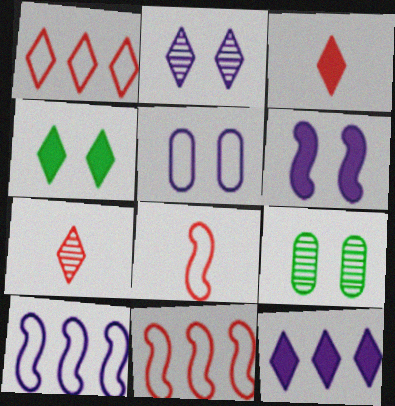[[2, 5, 6], 
[3, 4, 12], 
[3, 9, 10], 
[8, 9, 12]]